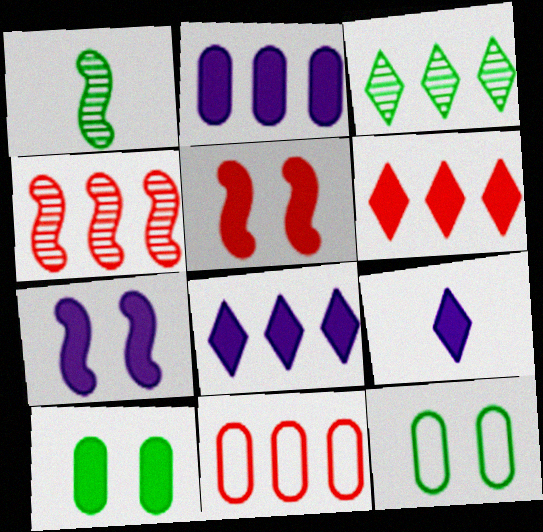[[2, 7, 9], 
[4, 6, 11], 
[4, 9, 12]]